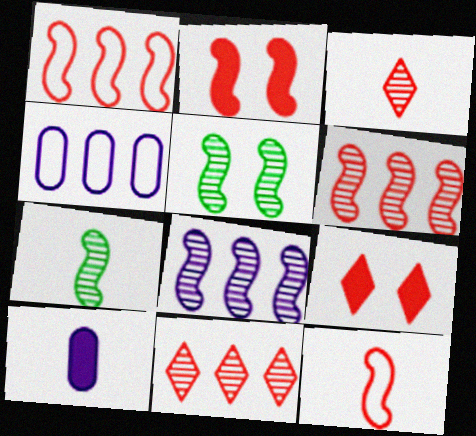[[2, 6, 12], 
[4, 7, 9]]